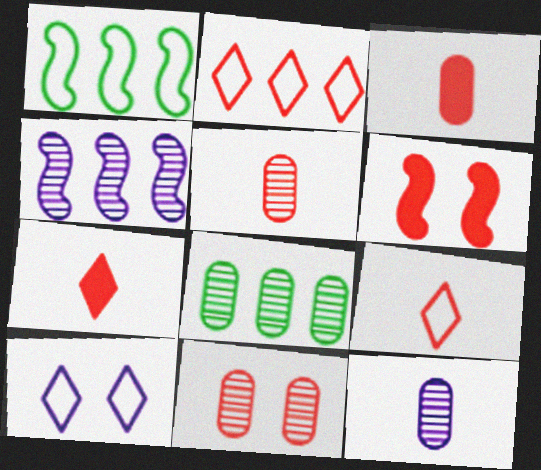[[2, 5, 6], 
[8, 11, 12]]